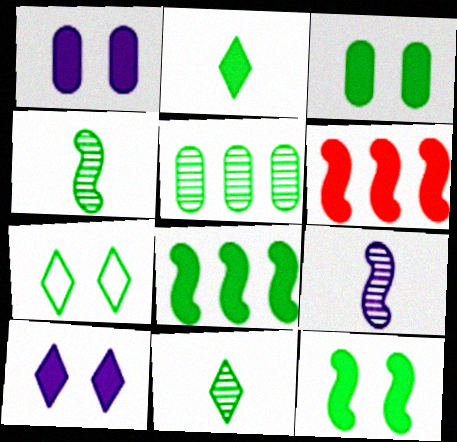[[1, 2, 6], 
[2, 3, 8]]